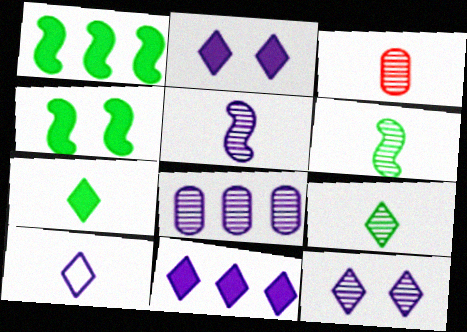[[3, 5, 9], 
[5, 8, 12], 
[10, 11, 12]]